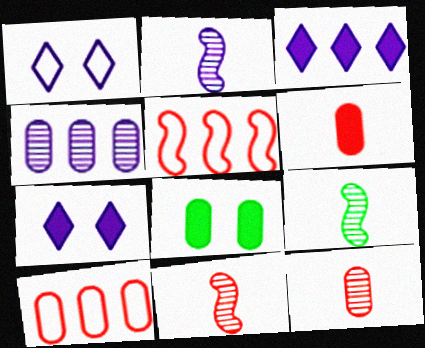[[2, 9, 11], 
[7, 9, 10]]